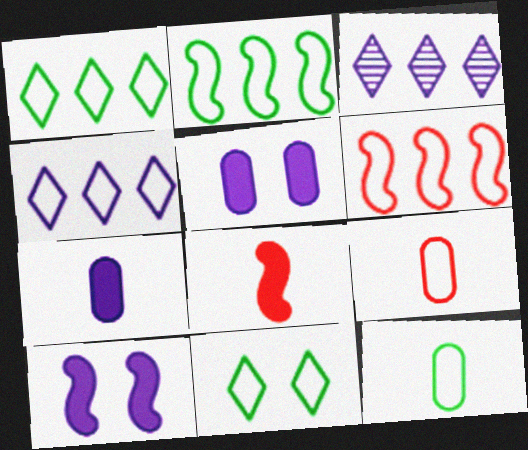[[2, 11, 12]]